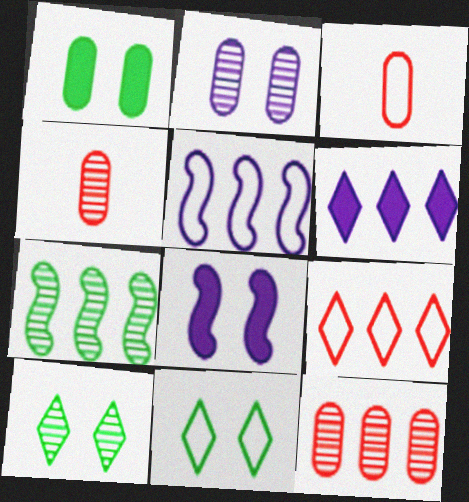[[3, 5, 11]]